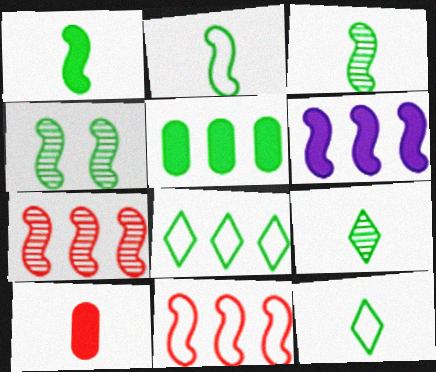[[1, 2, 3], 
[4, 5, 12]]